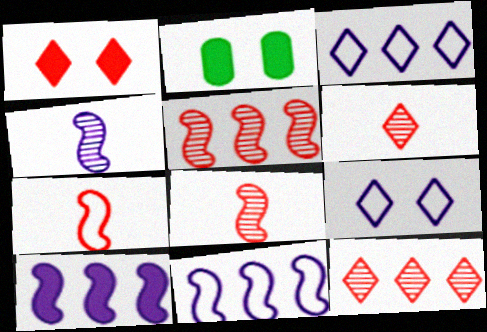[[2, 3, 8], 
[2, 6, 11]]